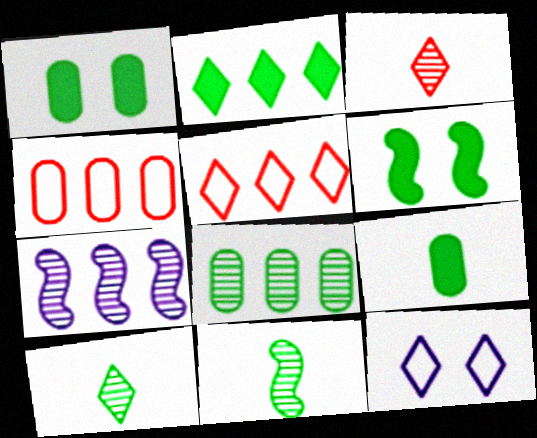[[2, 3, 12], 
[2, 4, 7], 
[2, 6, 9]]